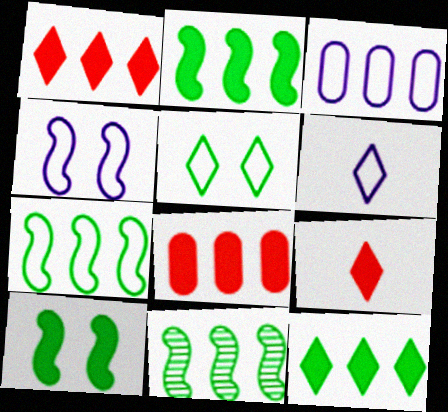[[1, 3, 11], 
[2, 7, 11], 
[3, 4, 6]]